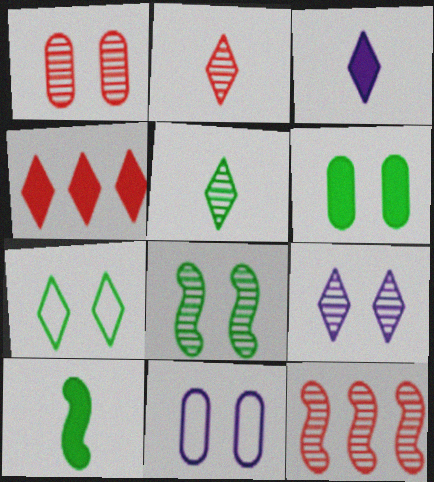[[1, 2, 12], 
[1, 6, 11], 
[1, 8, 9], 
[6, 7, 8]]